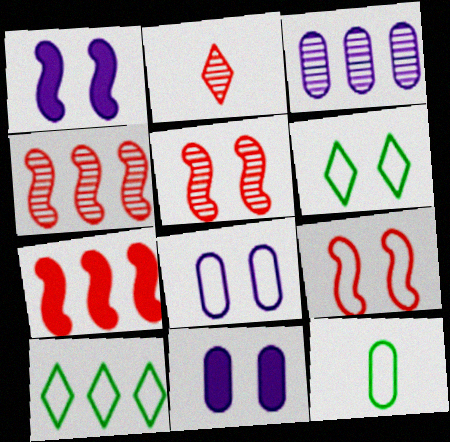[[3, 7, 10], 
[5, 6, 11], 
[6, 8, 9]]